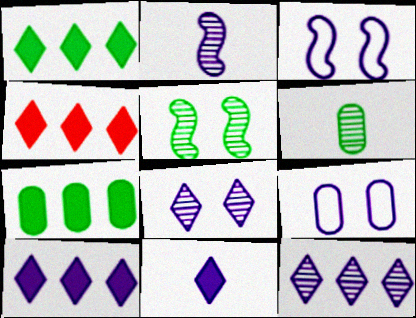[[1, 4, 10], 
[2, 9, 10], 
[3, 4, 6]]